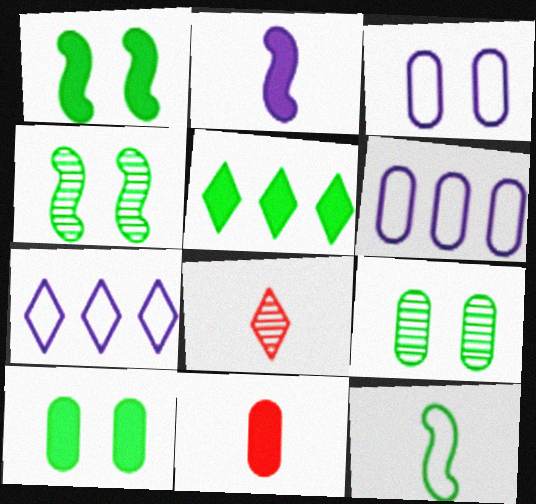[[1, 6, 8], 
[4, 7, 11], 
[5, 9, 12], 
[6, 9, 11]]